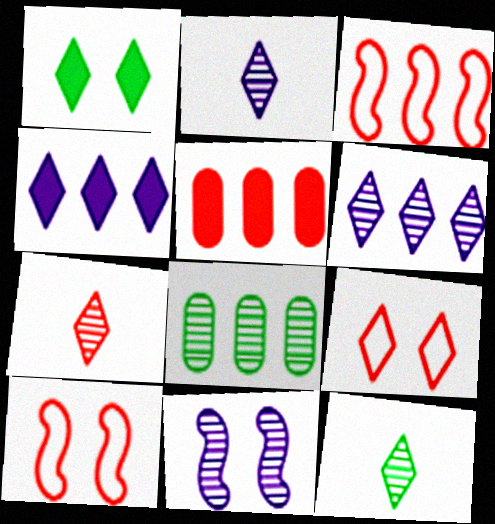[[2, 7, 12], 
[3, 4, 8], 
[4, 9, 12], 
[5, 7, 10], 
[7, 8, 11]]